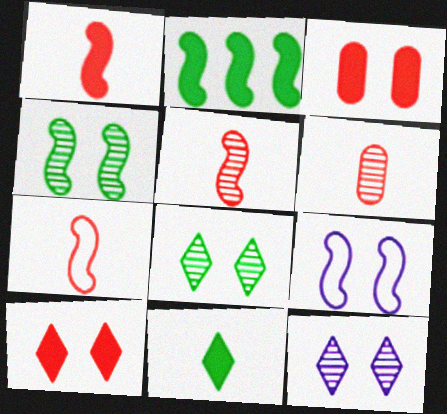[[1, 5, 7], 
[2, 5, 9], 
[3, 8, 9]]